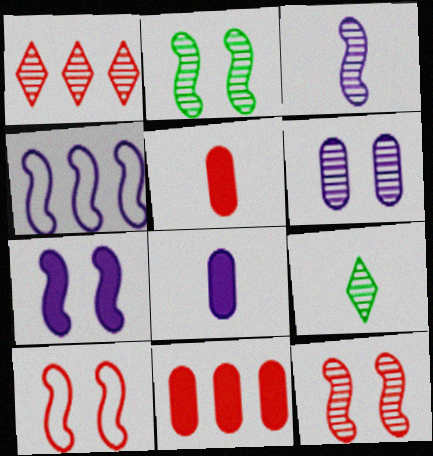[[1, 5, 10], 
[2, 7, 10], 
[3, 4, 7]]